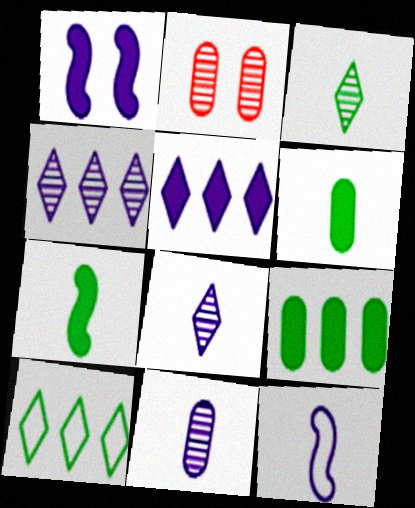[]